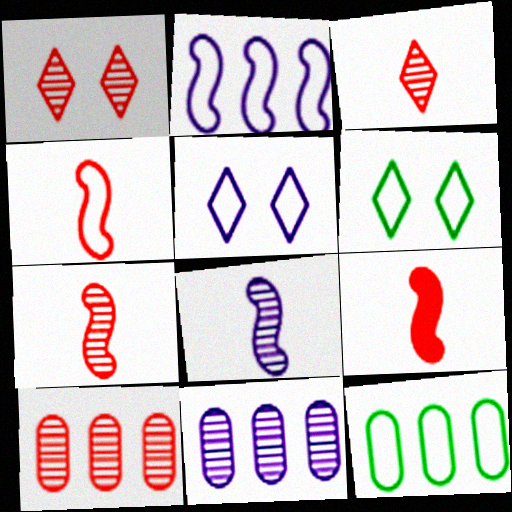[[1, 7, 10], 
[4, 5, 12], 
[4, 7, 9], 
[6, 9, 11]]